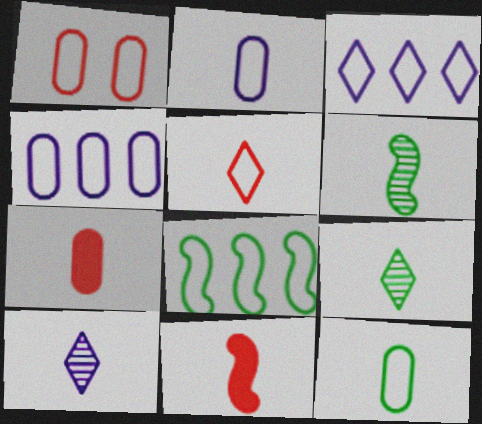[[1, 4, 12], 
[2, 9, 11], 
[10, 11, 12]]